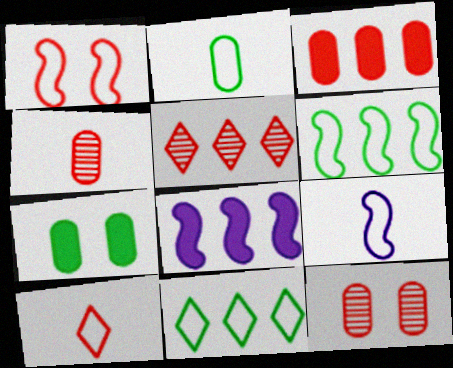[[1, 6, 9], 
[2, 9, 10], 
[5, 7, 9]]